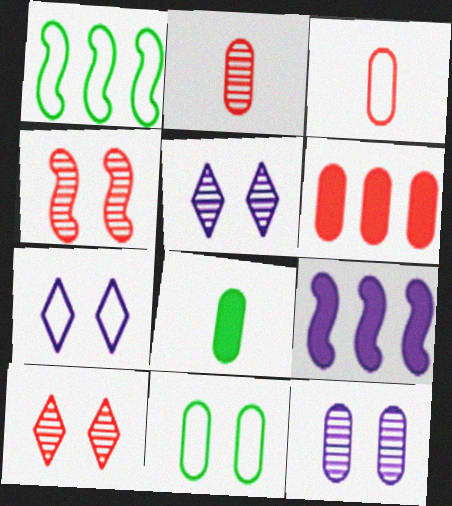[[1, 3, 7]]